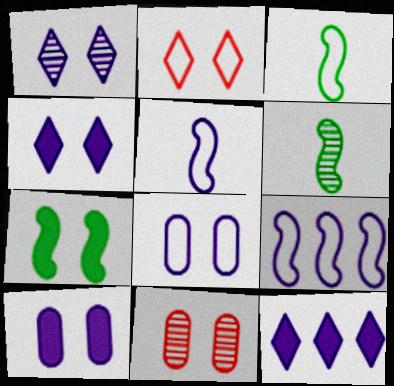[[3, 11, 12]]